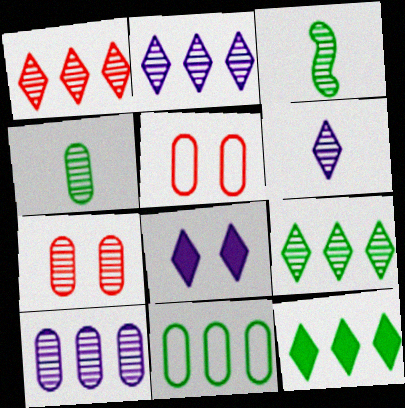[[1, 2, 9], 
[2, 3, 7], 
[4, 7, 10]]